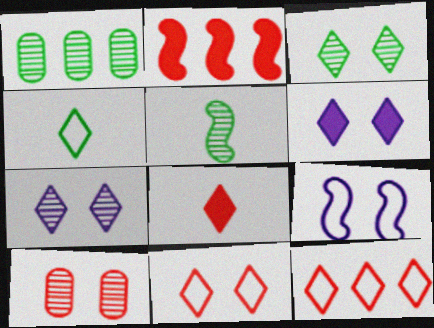[[1, 3, 5], 
[1, 8, 9], 
[2, 5, 9], 
[3, 6, 11]]